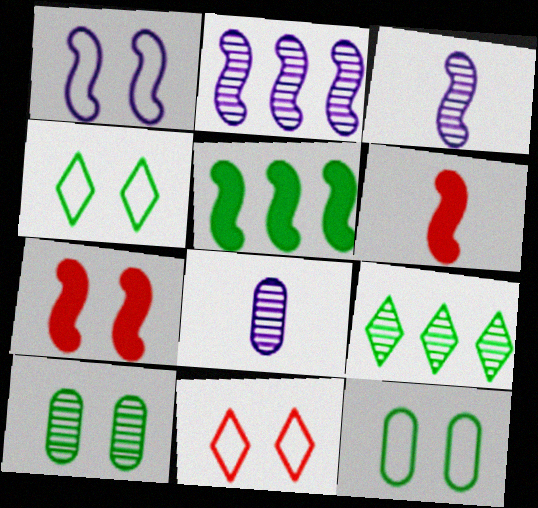[[1, 11, 12], 
[5, 8, 11]]